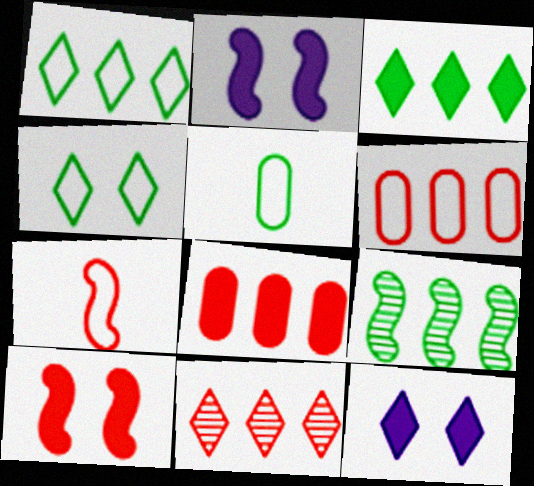[[2, 5, 11], 
[2, 7, 9]]